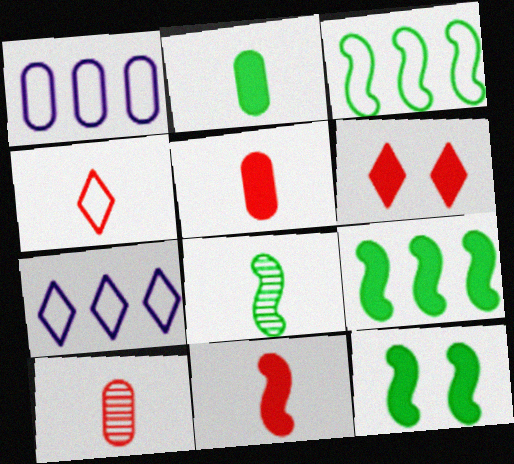[[1, 6, 8], 
[3, 8, 12], 
[4, 10, 11], 
[7, 10, 12]]